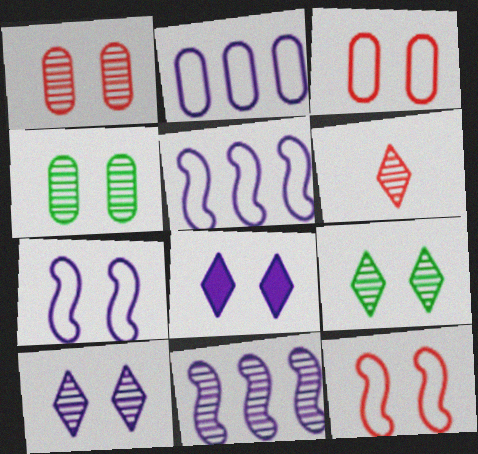[[4, 6, 11], 
[4, 8, 12]]